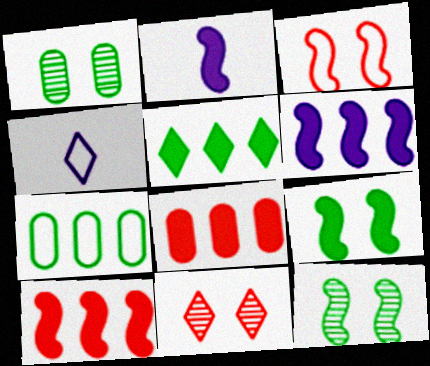[[1, 4, 10], 
[2, 7, 11], 
[2, 9, 10], 
[3, 4, 7], 
[4, 5, 11], 
[4, 8, 12], 
[5, 6, 8]]